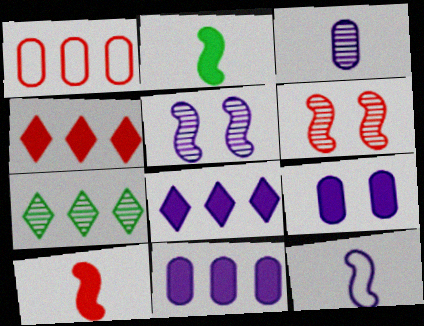[[2, 4, 9], 
[3, 6, 7]]